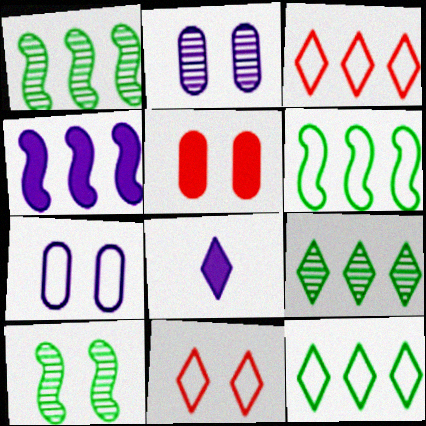[[8, 9, 11]]